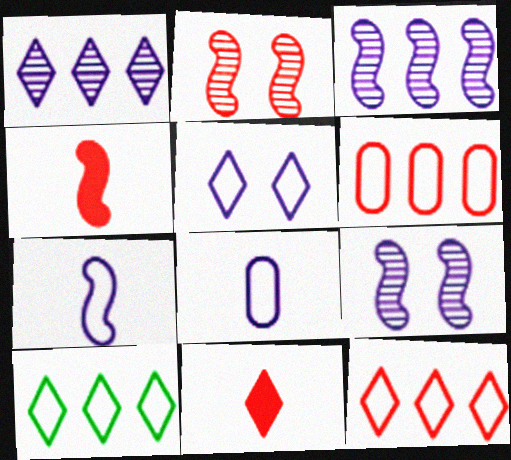[[2, 6, 11]]